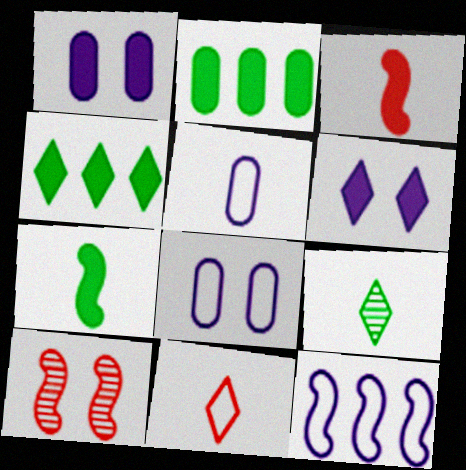[[1, 3, 4], 
[2, 3, 6], 
[3, 5, 9], 
[4, 5, 10], 
[7, 10, 12]]